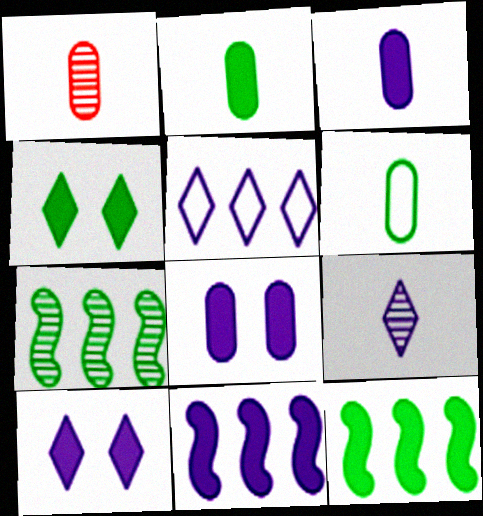[[1, 3, 6], 
[2, 4, 12], 
[3, 10, 11], 
[4, 6, 7], 
[5, 9, 10]]